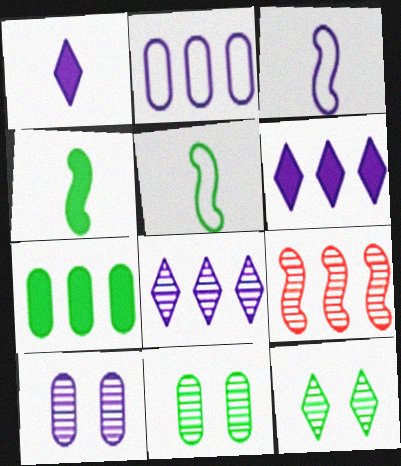[[3, 6, 10], 
[5, 7, 12]]